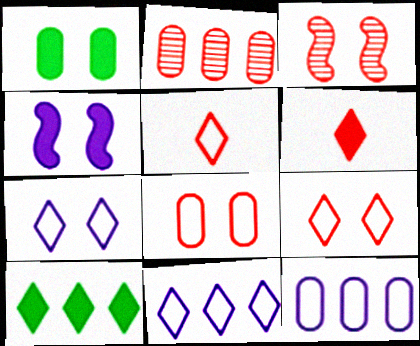[[1, 3, 7]]